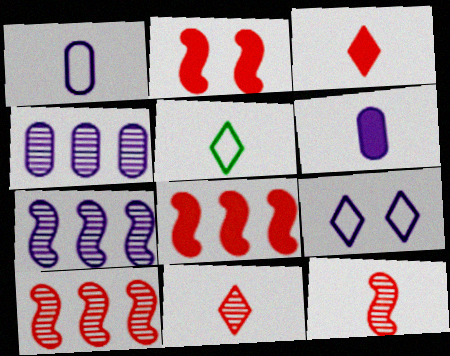[[2, 4, 5], 
[5, 6, 12], 
[6, 7, 9]]